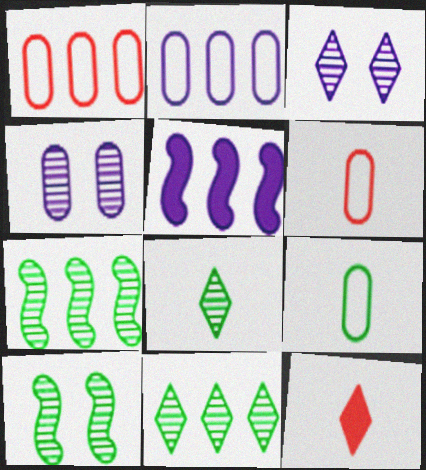[[1, 5, 11], 
[2, 10, 12]]